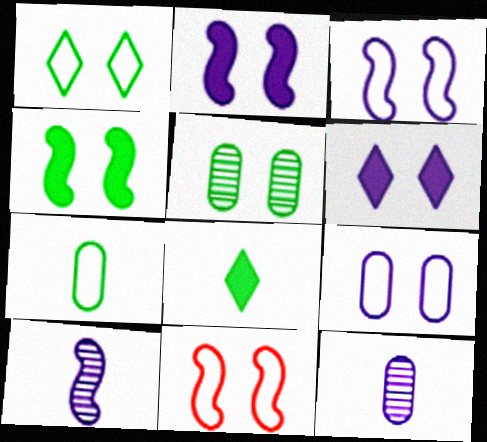[[1, 4, 5], 
[1, 9, 11], 
[5, 6, 11]]